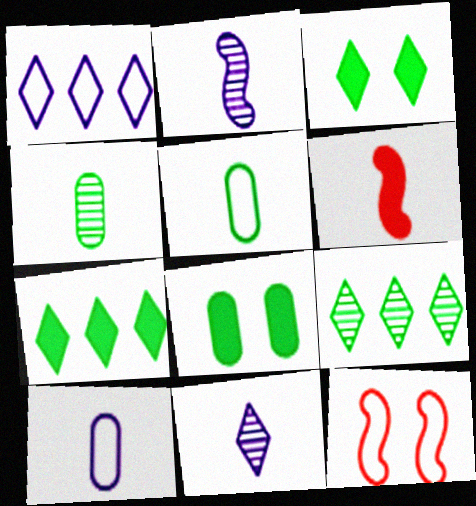[[1, 5, 12], 
[5, 6, 11]]